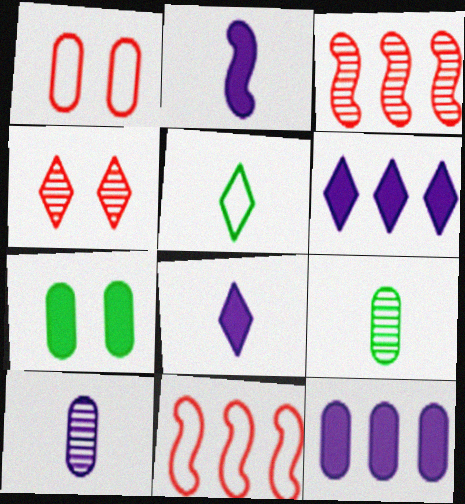[[1, 9, 12], 
[4, 5, 6]]